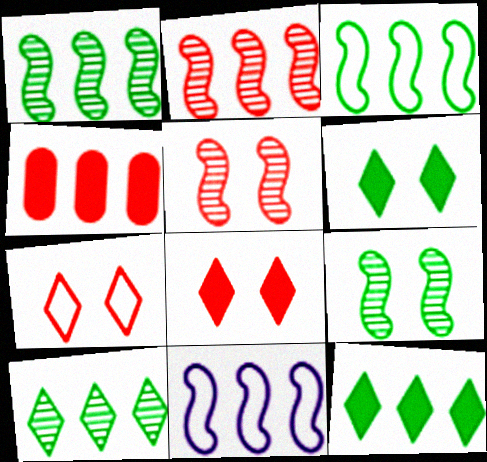[[4, 10, 11]]